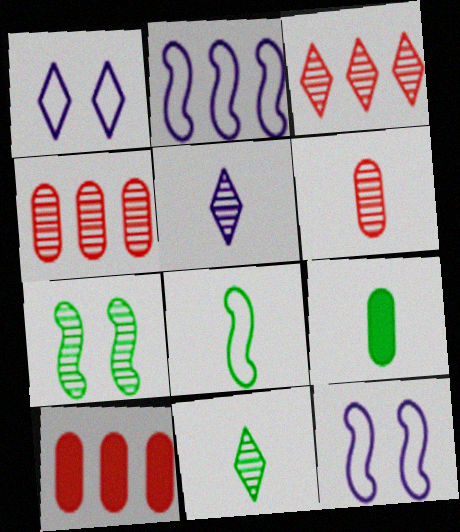[[3, 9, 12], 
[4, 5, 7], 
[8, 9, 11], 
[10, 11, 12]]